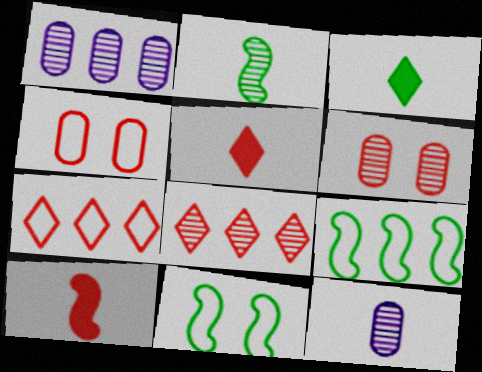[[1, 5, 11], 
[4, 8, 10], 
[6, 7, 10]]